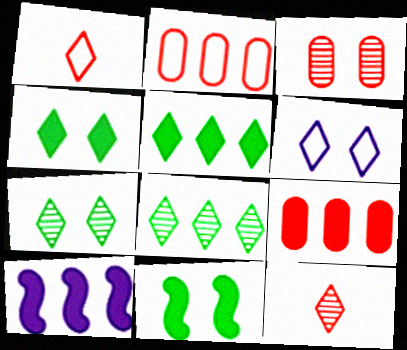[[2, 8, 10], 
[3, 6, 11], 
[5, 6, 12], 
[5, 9, 10]]